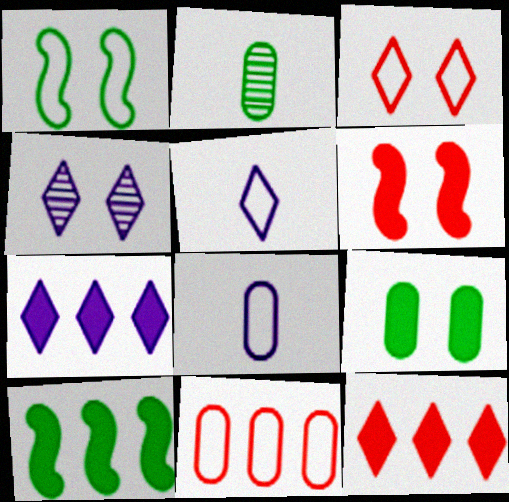[[1, 5, 11], 
[4, 5, 7]]